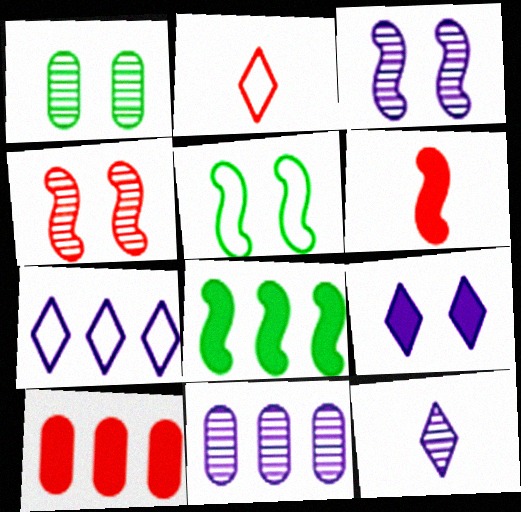[[1, 6, 7], 
[2, 4, 10], 
[3, 11, 12], 
[5, 10, 12], 
[7, 9, 12]]